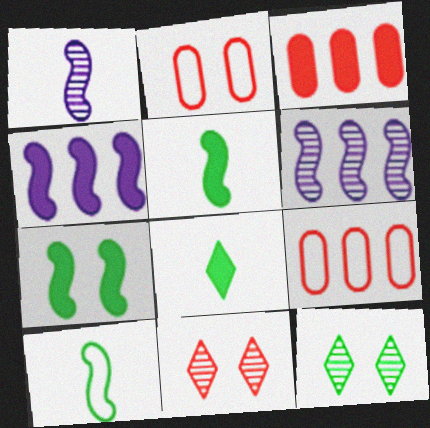[[2, 6, 8]]